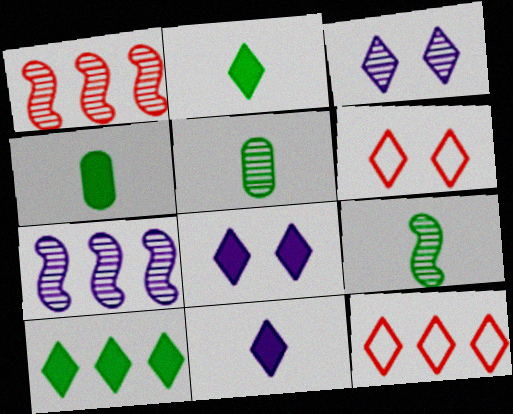[[1, 3, 5], 
[2, 3, 12], 
[4, 6, 7]]